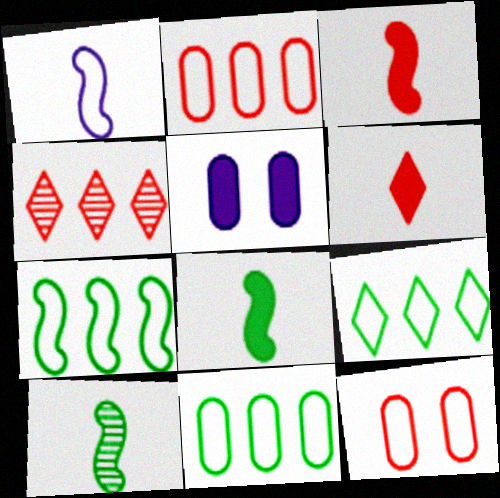[[1, 3, 10], 
[1, 9, 12], 
[3, 4, 12], 
[7, 9, 11]]